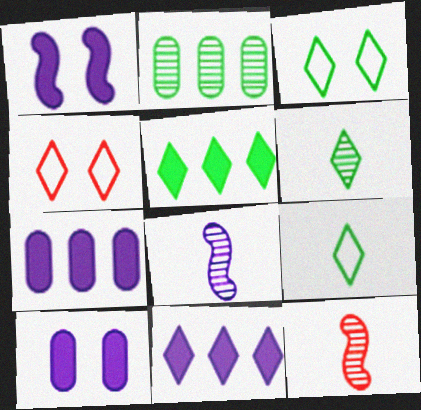[[3, 5, 6], 
[3, 7, 12], 
[4, 6, 11]]